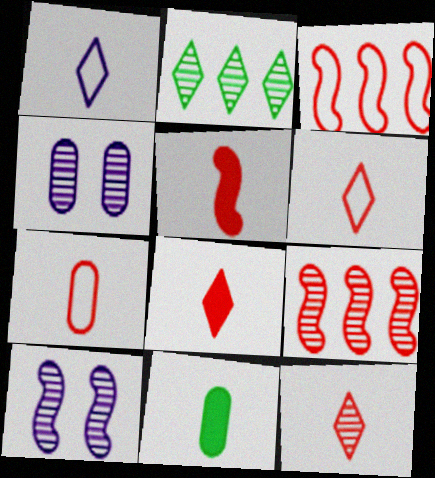[[5, 7, 12], 
[6, 8, 12]]